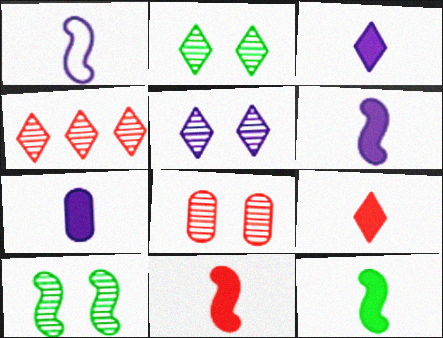[[3, 6, 7], 
[5, 8, 10], 
[6, 11, 12], 
[7, 9, 12]]